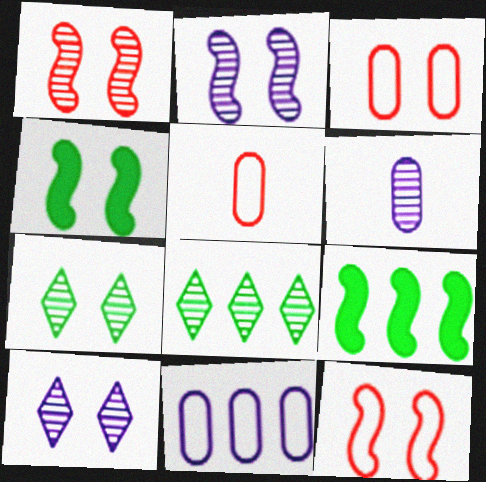[[1, 6, 8], 
[2, 4, 12], 
[3, 4, 10], 
[5, 9, 10]]